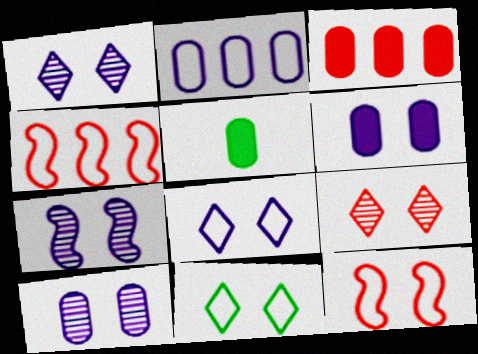[[1, 4, 5], 
[1, 7, 10], 
[3, 5, 6], 
[6, 7, 8]]